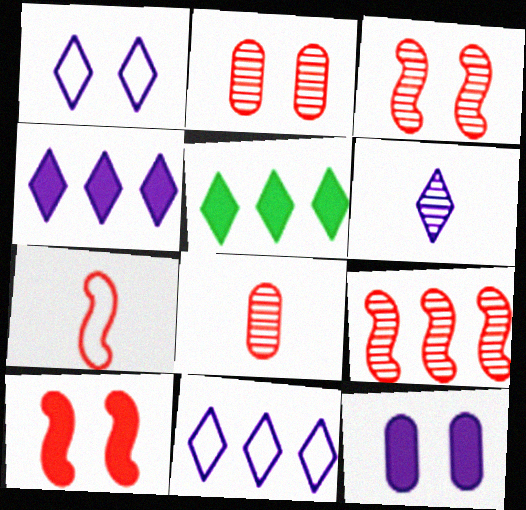[[1, 4, 6], 
[7, 9, 10]]